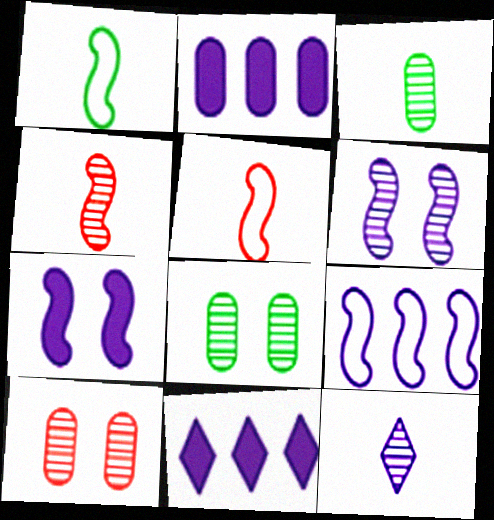[[1, 10, 11], 
[3, 4, 12], 
[5, 8, 11]]